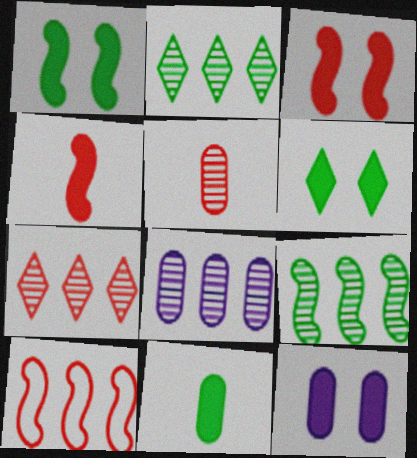[[3, 6, 12], 
[7, 8, 9]]